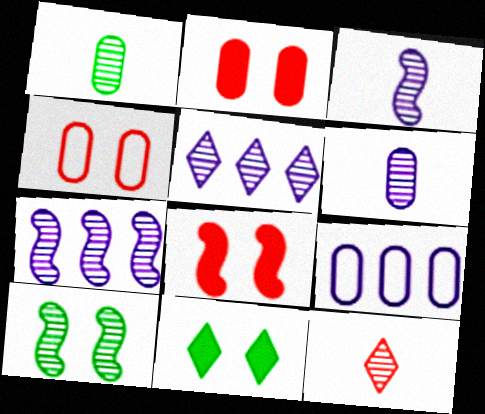[[1, 2, 9], 
[1, 3, 12]]